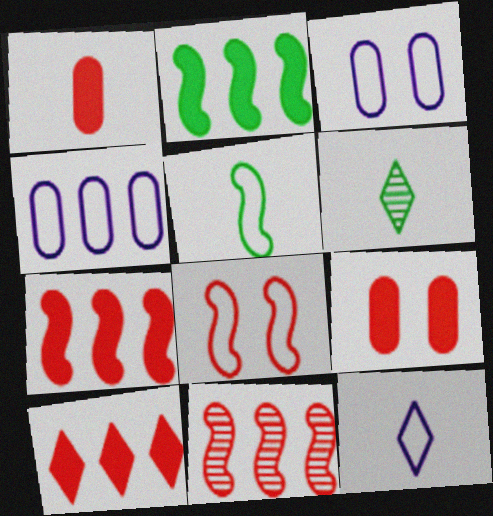[[3, 6, 7]]